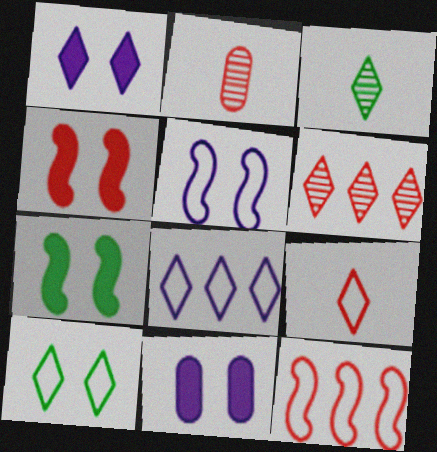[[2, 7, 8], 
[3, 11, 12], 
[8, 9, 10]]